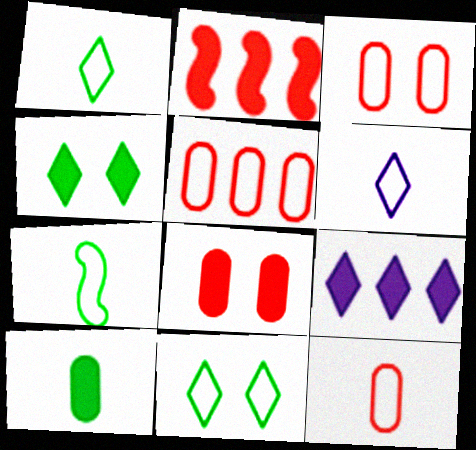[[3, 5, 12], 
[6, 7, 12]]